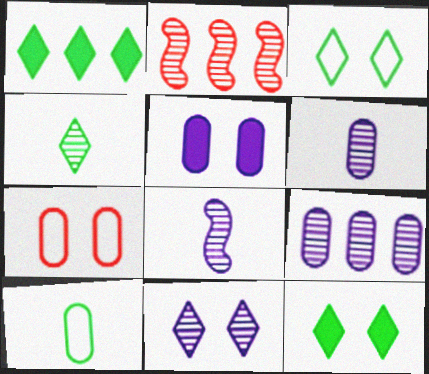[[1, 3, 4], 
[1, 7, 8], 
[8, 9, 11]]